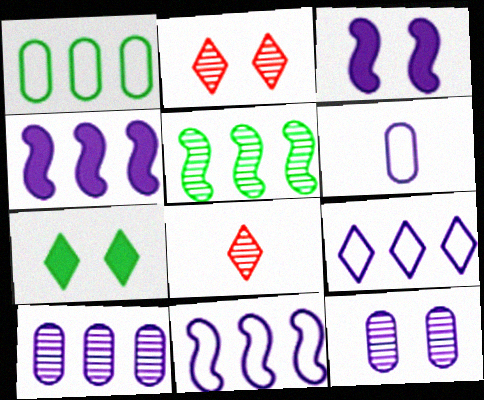[[1, 3, 8], 
[4, 9, 10], 
[5, 8, 12], 
[7, 8, 9]]